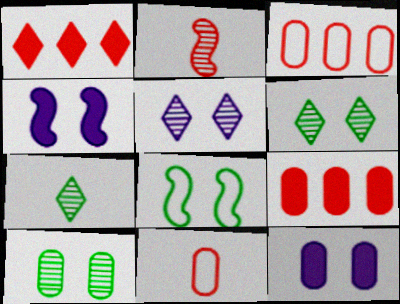[[3, 4, 7]]